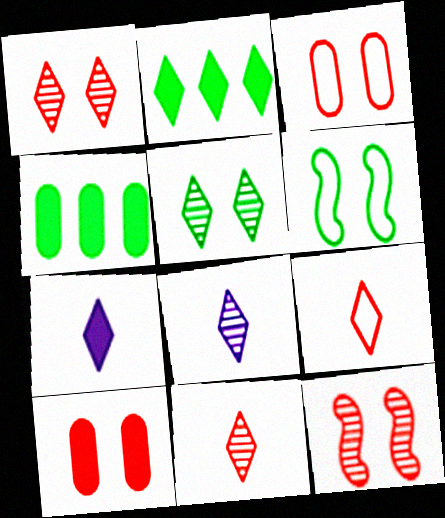[]